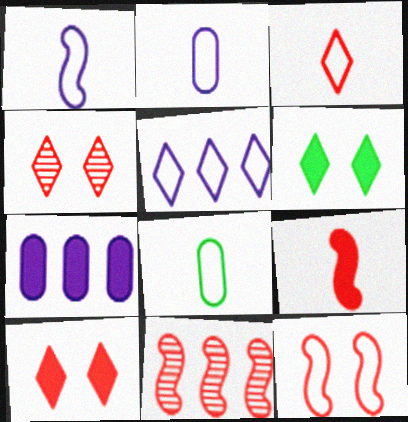[[1, 3, 8], 
[2, 6, 11], 
[5, 8, 12], 
[6, 7, 9], 
[9, 11, 12]]